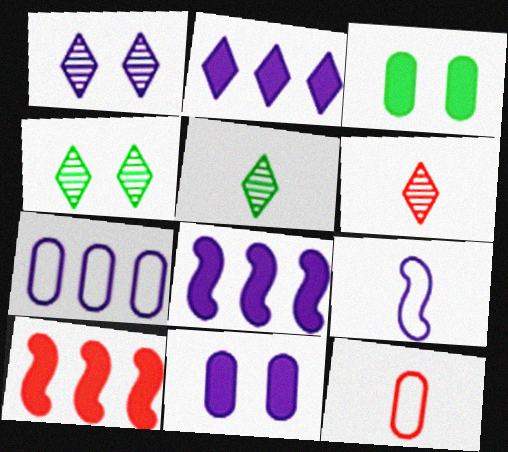[[4, 8, 12]]